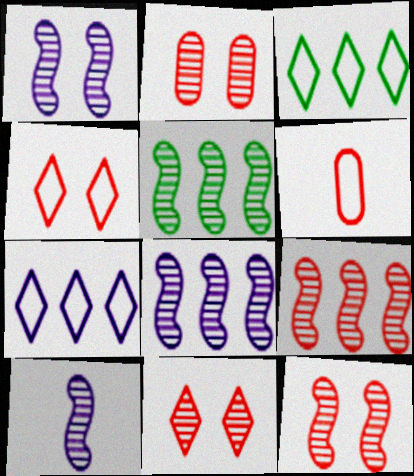[[1, 8, 10], 
[2, 11, 12], 
[5, 8, 9], 
[5, 10, 12]]